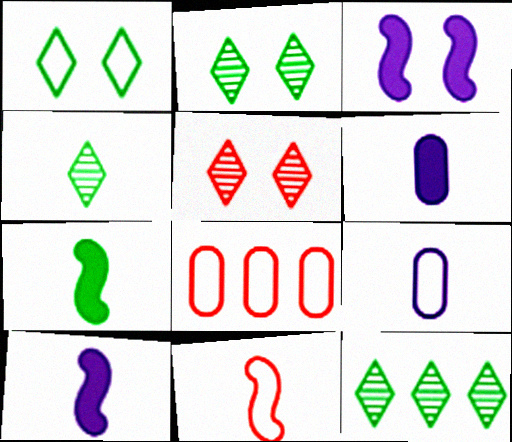[[2, 4, 12], 
[2, 8, 10], 
[3, 4, 8], 
[4, 6, 11]]